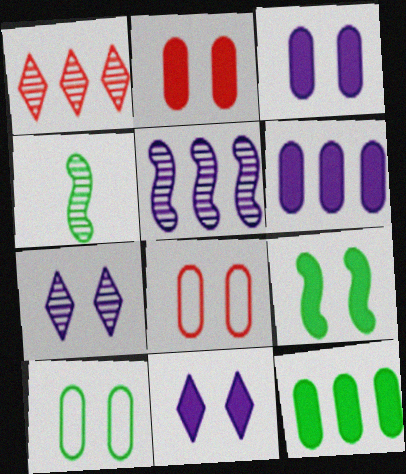[[2, 9, 11], 
[7, 8, 9]]